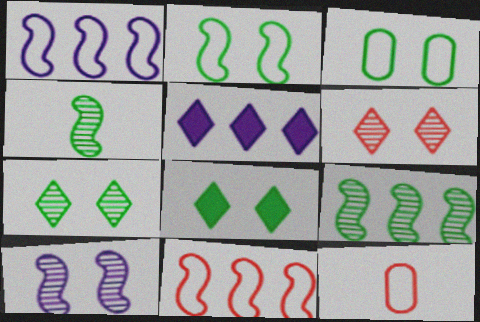[]